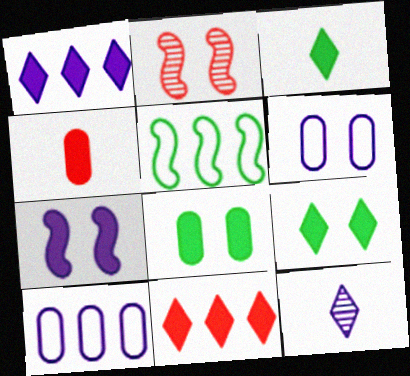[[2, 3, 10], 
[2, 6, 9], 
[7, 10, 12]]